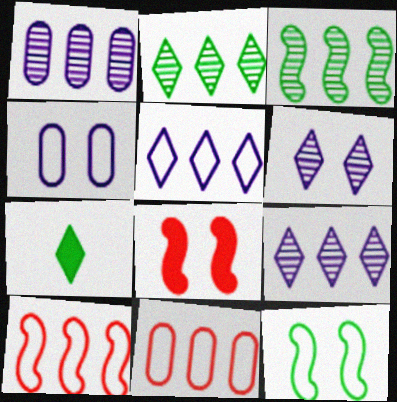[]